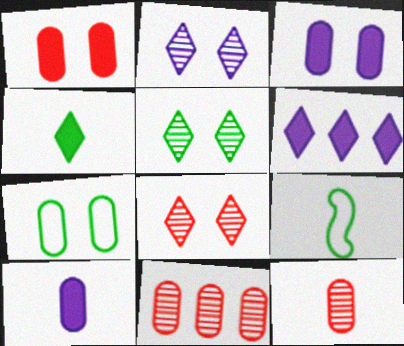[[2, 5, 8], 
[7, 10, 11]]